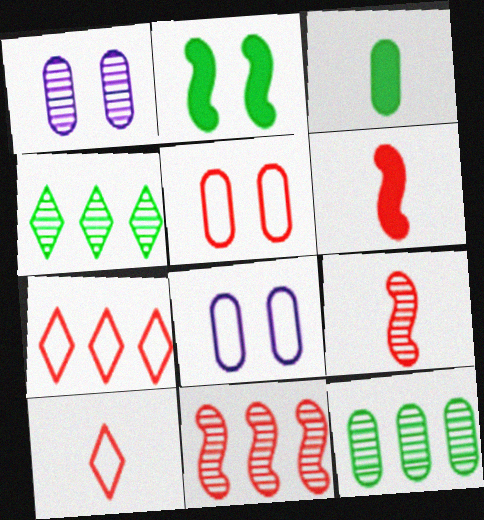[[1, 4, 9], 
[4, 6, 8]]